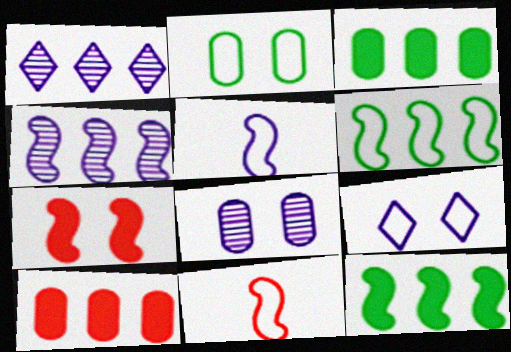[[1, 6, 10]]